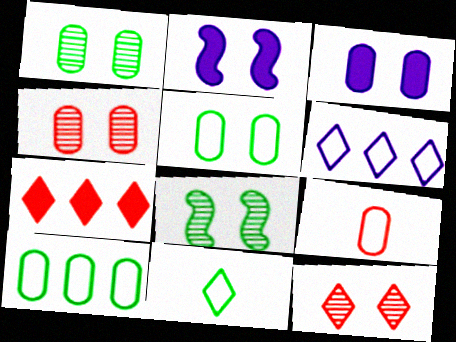[[2, 5, 12], 
[3, 4, 5]]